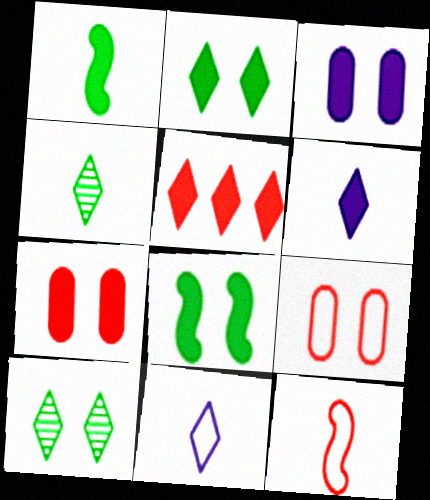[[1, 3, 5], 
[2, 5, 6], 
[5, 10, 11]]